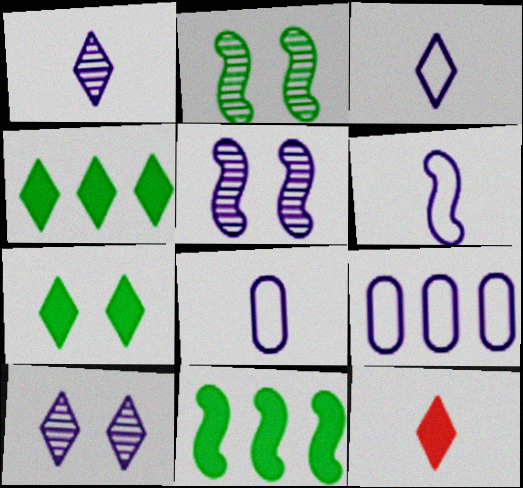[[2, 9, 12], 
[3, 6, 8]]